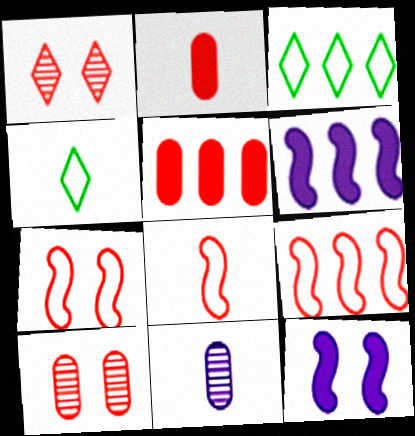[[1, 2, 9], 
[1, 5, 8], 
[4, 6, 10], 
[7, 8, 9]]